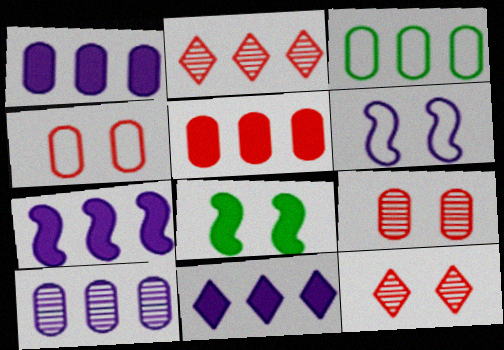[[1, 7, 11], 
[2, 3, 7], 
[3, 5, 10]]